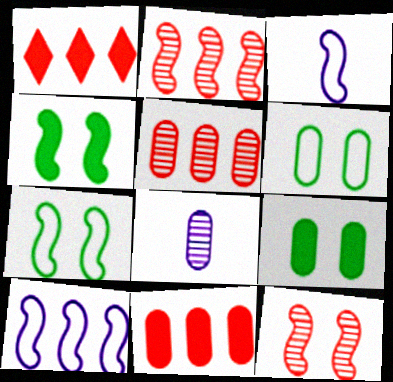[[1, 7, 8], 
[2, 3, 4], 
[6, 8, 11]]